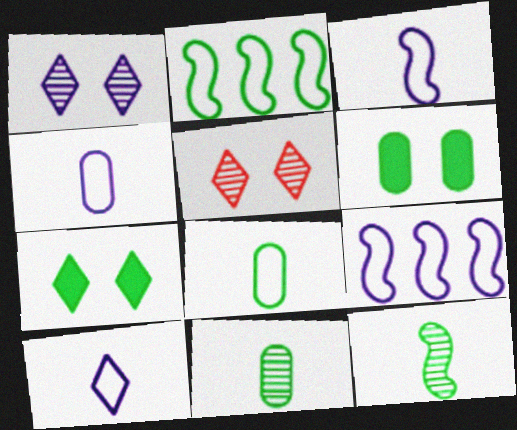[[2, 7, 11], 
[3, 4, 10]]